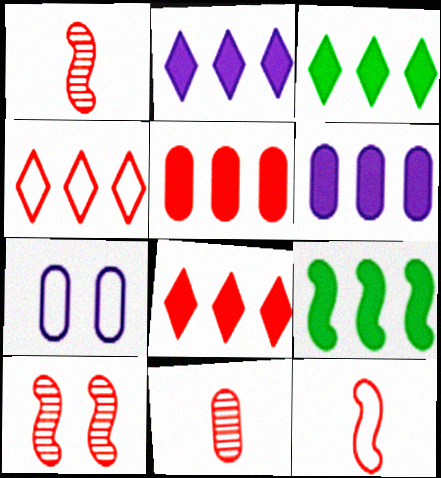[[1, 3, 7], 
[2, 3, 8], 
[2, 5, 9], 
[6, 8, 9]]